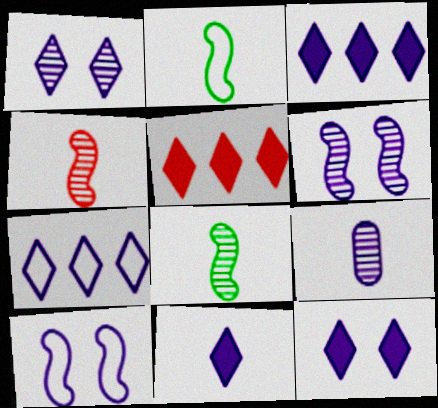[[1, 7, 11], 
[3, 9, 10], 
[3, 11, 12]]